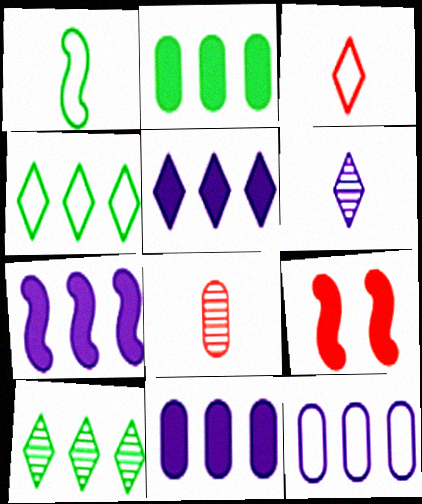[[5, 7, 11]]